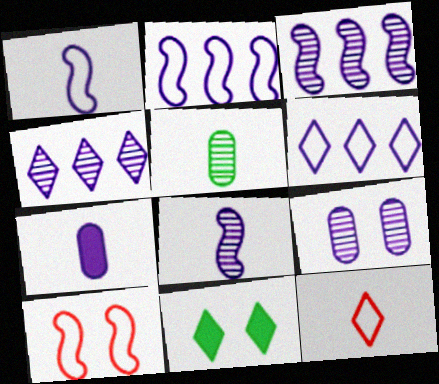[[4, 8, 9], 
[4, 11, 12], 
[9, 10, 11]]